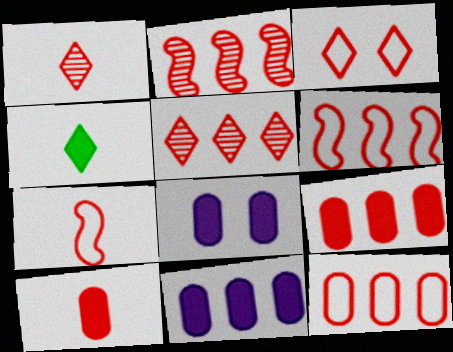[[1, 7, 10], 
[2, 3, 10], 
[3, 7, 12], 
[5, 6, 9]]